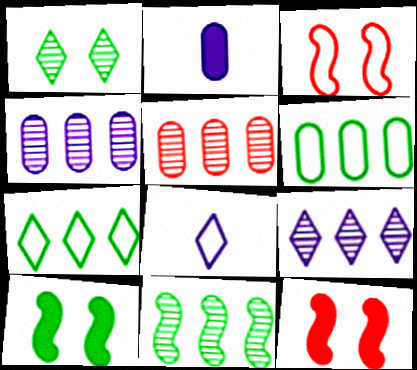[[3, 6, 8], 
[5, 8, 10], 
[5, 9, 11]]